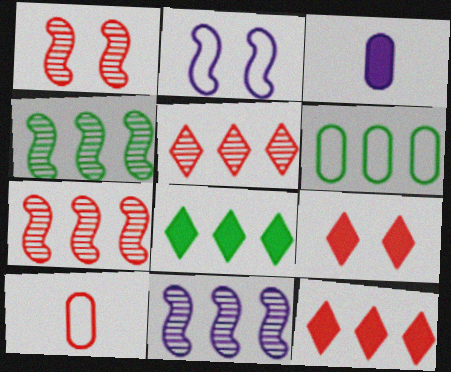[[1, 10, 12], 
[4, 6, 8], 
[4, 7, 11], 
[6, 11, 12], 
[7, 9, 10]]